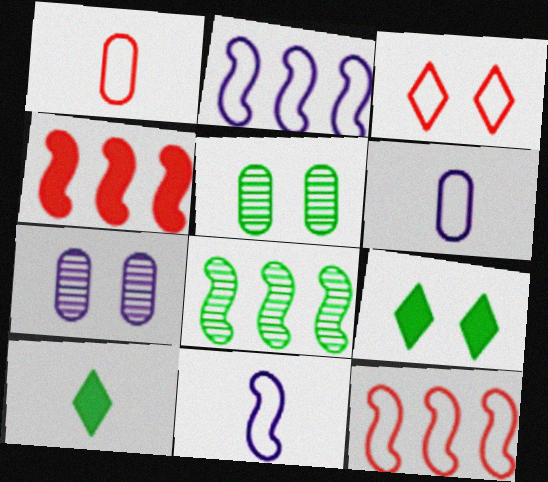[[1, 3, 12], 
[2, 4, 8], 
[7, 10, 12]]